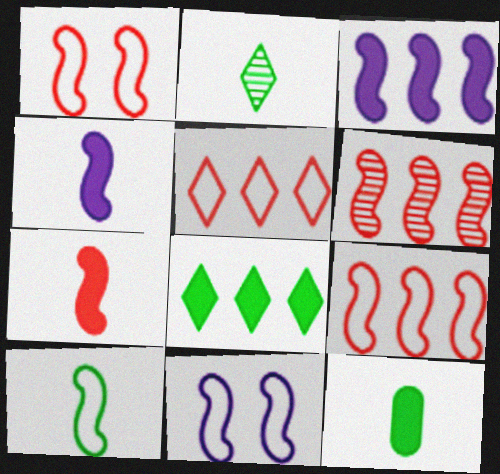[[1, 6, 7], 
[2, 10, 12], 
[9, 10, 11]]